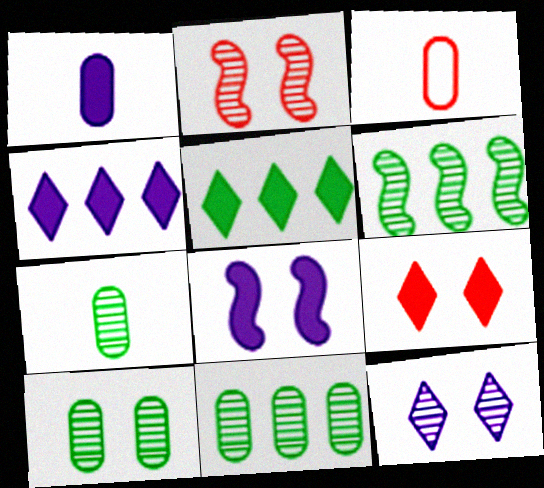[[1, 3, 7], 
[1, 4, 8], 
[2, 10, 12], 
[7, 10, 11]]